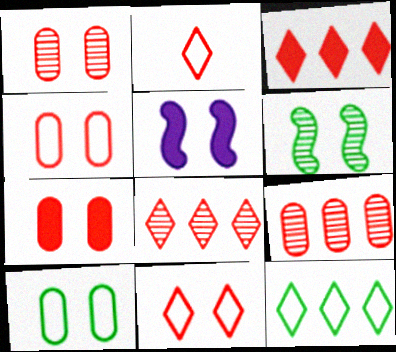[[1, 4, 7]]